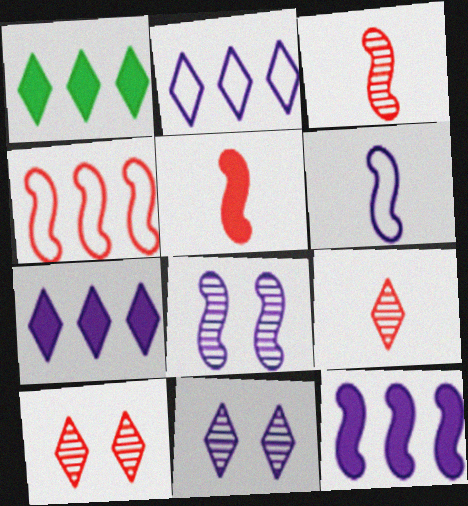[[6, 8, 12]]